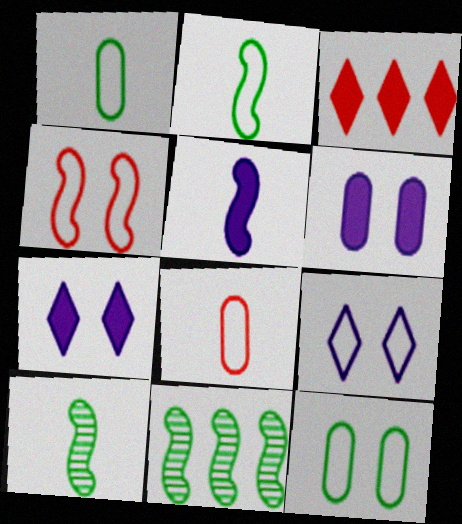[[4, 5, 11], 
[4, 9, 12], 
[7, 8, 11]]